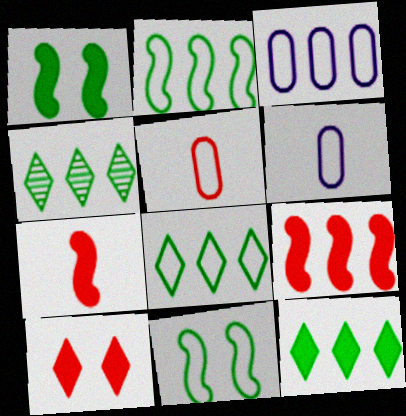[[3, 4, 9], 
[4, 8, 12]]